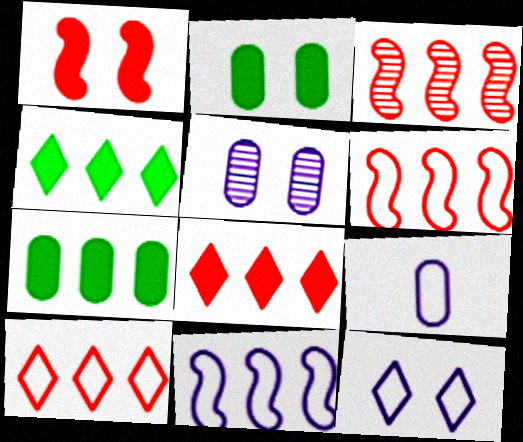[[9, 11, 12]]